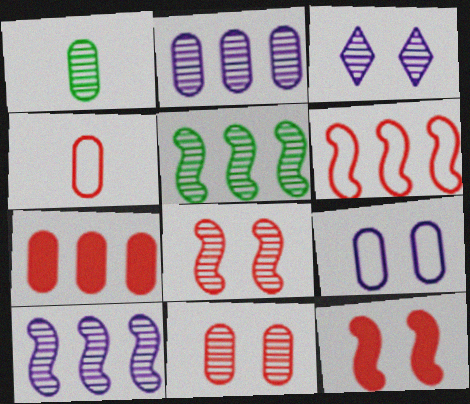[[1, 2, 11], 
[1, 7, 9], 
[4, 7, 11]]